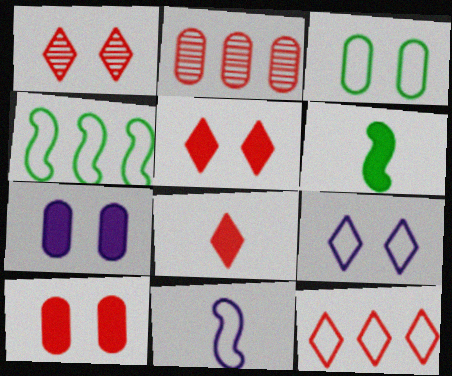[[1, 8, 12], 
[2, 6, 9], 
[3, 11, 12]]